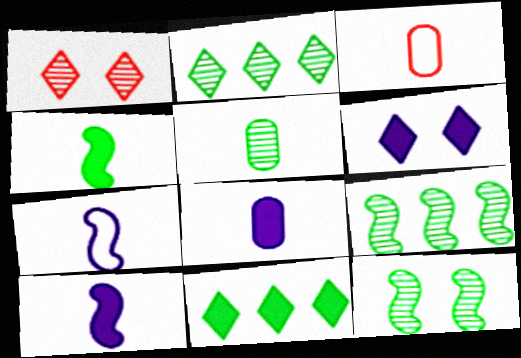[[2, 5, 12], 
[3, 5, 8], 
[3, 6, 9]]